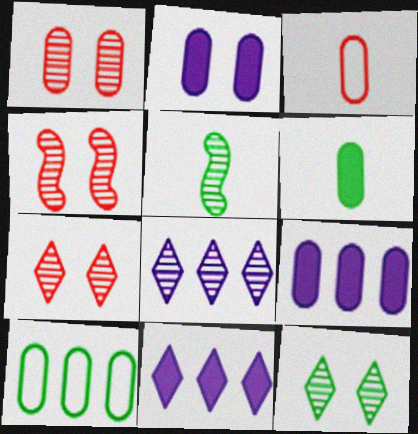[[1, 4, 7], 
[1, 5, 8]]